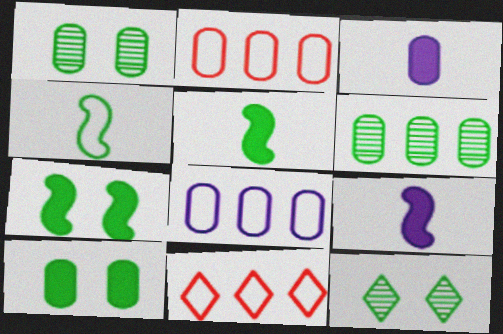[[1, 2, 3], 
[1, 9, 11], 
[2, 9, 12]]